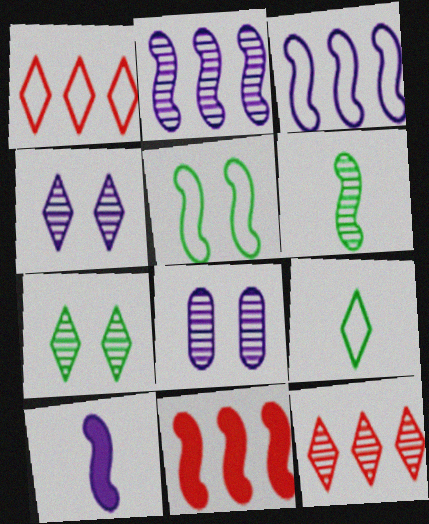[[6, 8, 12], 
[8, 9, 11]]